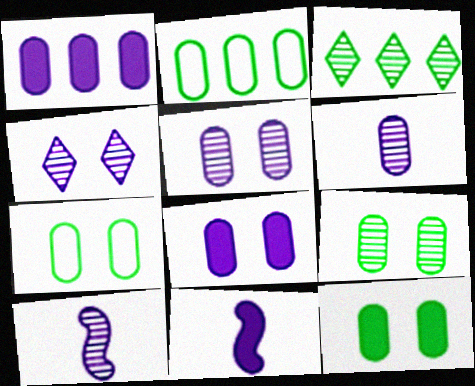[[7, 9, 12]]